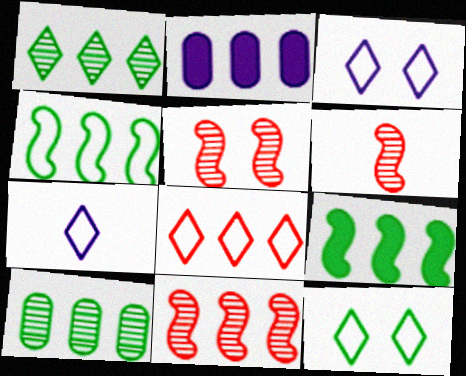[[2, 6, 12], 
[5, 6, 11], 
[7, 8, 12]]